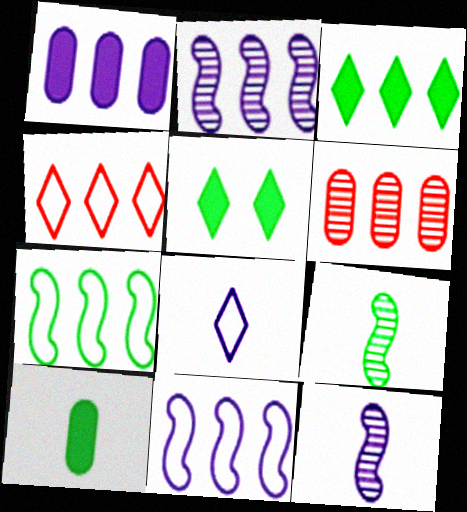[[3, 6, 11]]